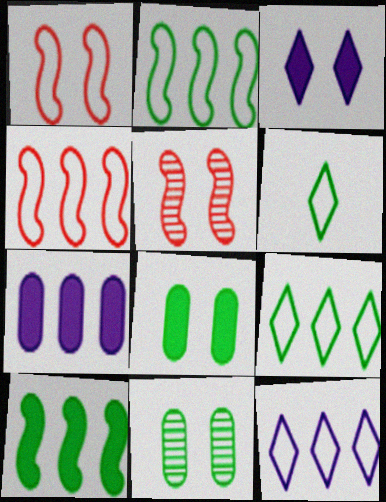[[1, 3, 11], 
[5, 6, 7], 
[6, 10, 11]]